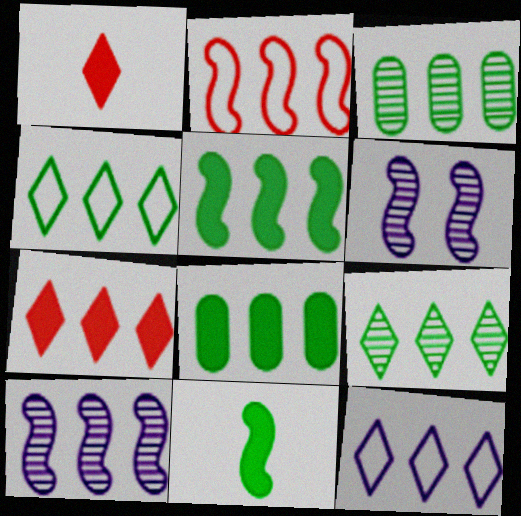[[2, 5, 10], 
[2, 6, 11], 
[3, 4, 5], 
[7, 9, 12]]